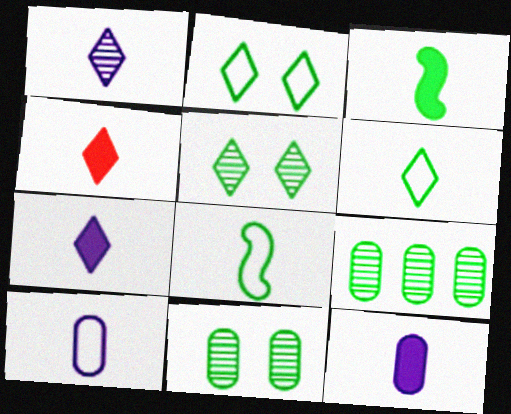[[1, 4, 6], 
[2, 3, 9], 
[3, 4, 12]]